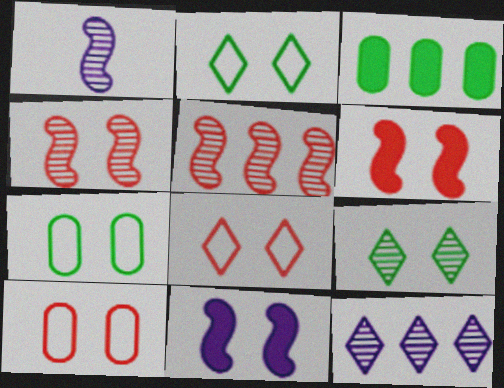[[1, 3, 8], 
[9, 10, 11]]